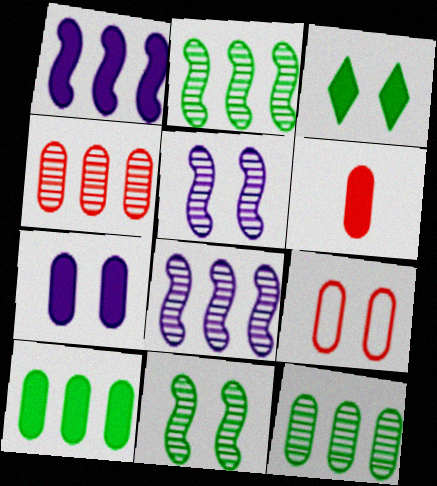[[1, 3, 6], 
[3, 5, 9], 
[4, 6, 9], 
[6, 7, 10]]